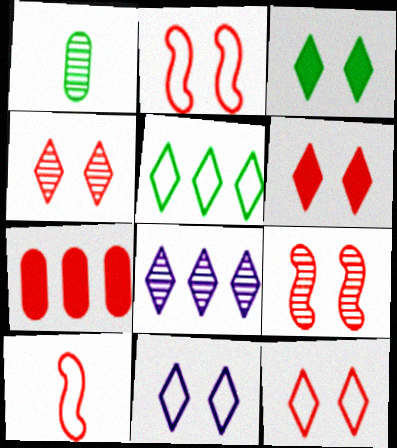[[1, 8, 9], 
[3, 4, 11], 
[4, 6, 12], 
[4, 7, 10]]